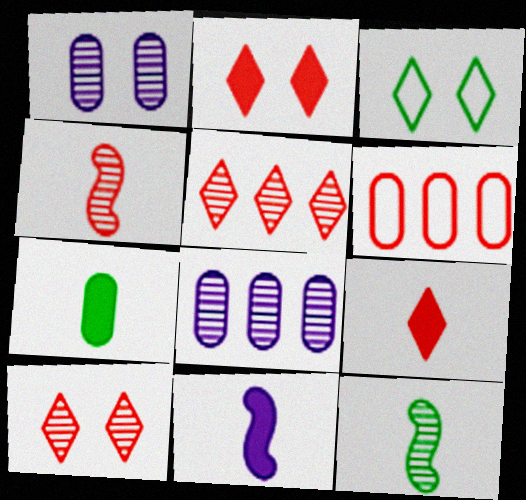[[1, 5, 12], 
[1, 6, 7], 
[2, 4, 6], 
[7, 9, 11], 
[8, 10, 12]]